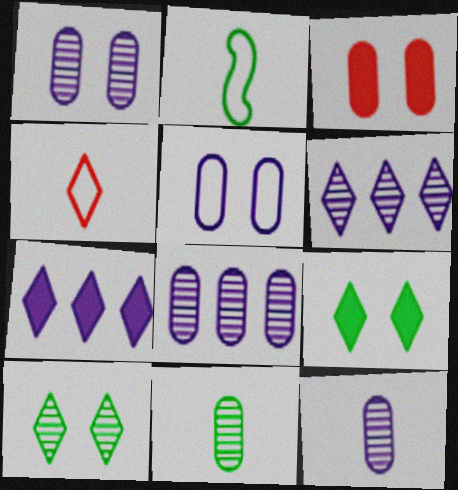[[1, 8, 12], 
[2, 3, 6], 
[4, 6, 9], 
[4, 7, 10]]